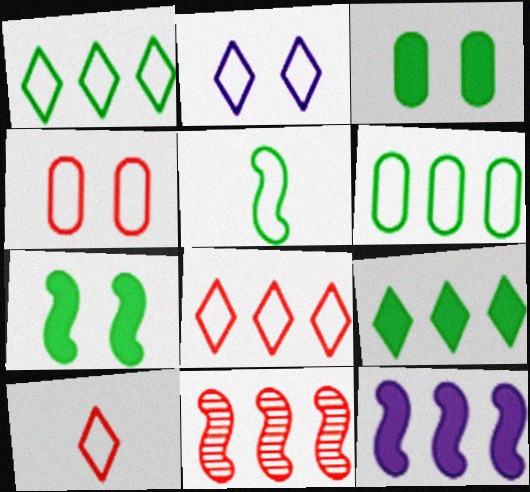[[1, 2, 10]]